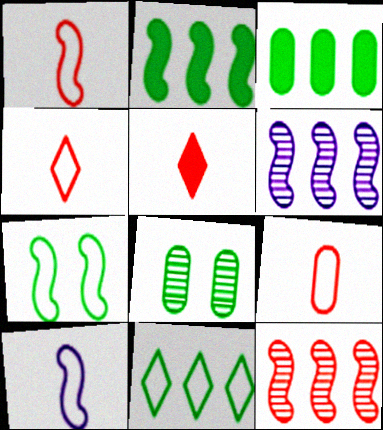[[1, 4, 9]]